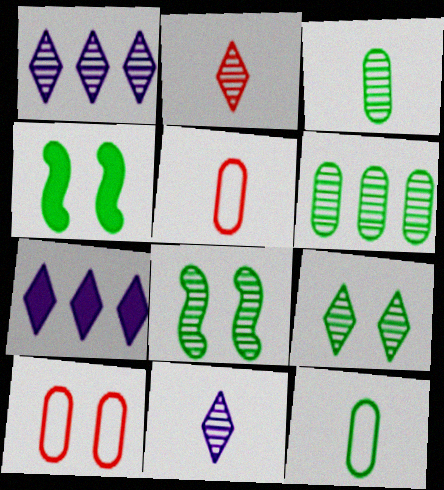[[1, 2, 9], 
[1, 4, 5], 
[5, 7, 8]]